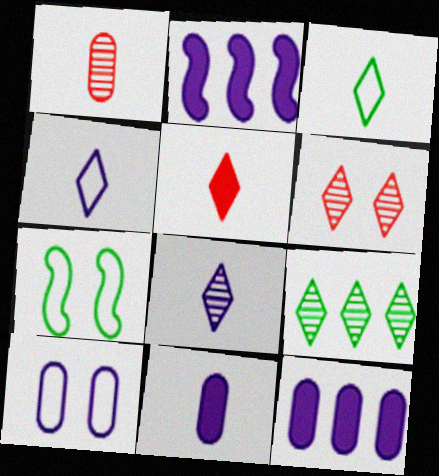[[2, 8, 10], 
[3, 5, 8], 
[6, 8, 9]]